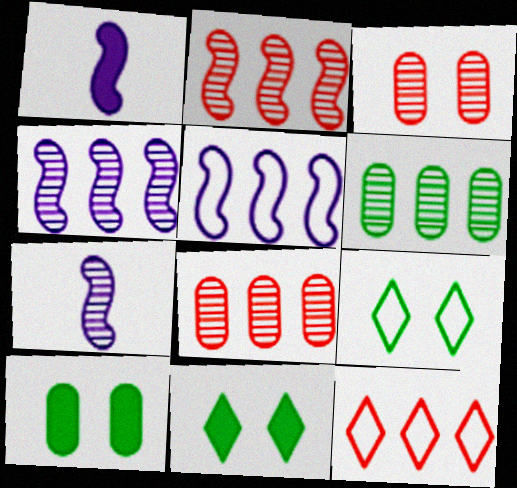[[1, 8, 9], 
[7, 10, 12]]